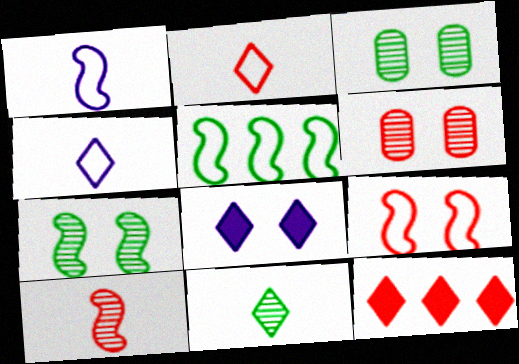[[1, 3, 12], 
[1, 5, 9], 
[3, 8, 9]]